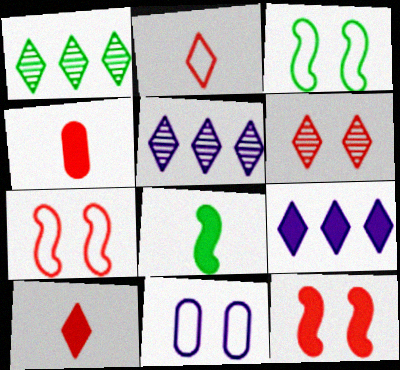[[3, 4, 5]]